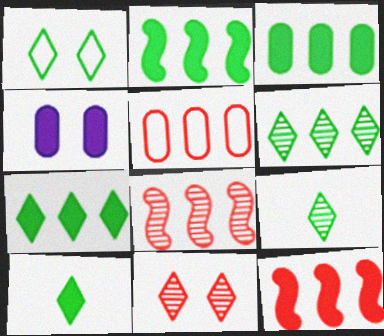[[1, 6, 10], 
[1, 7, 9], 
[2, 3, 7], 
[4, 10, 12]]